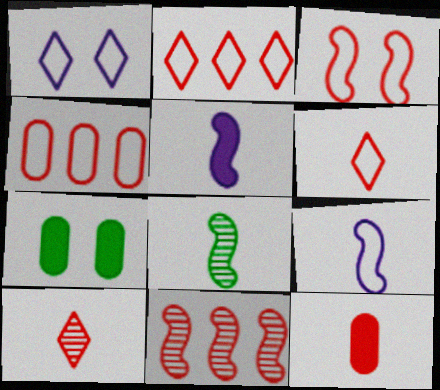[[3, 4, 6]]